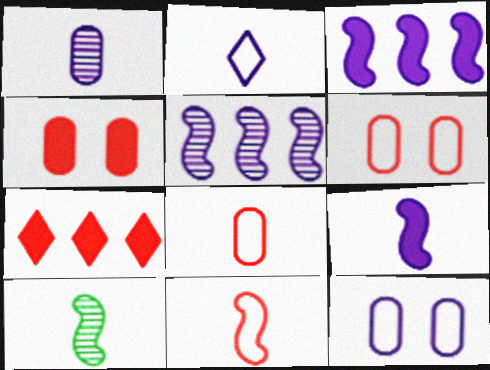[[1, 2, 9], 
[7, 10, 12], 
[9, 10, 11]]